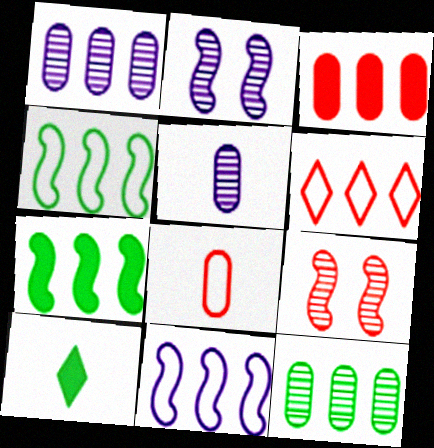[[1, 6, 7]]